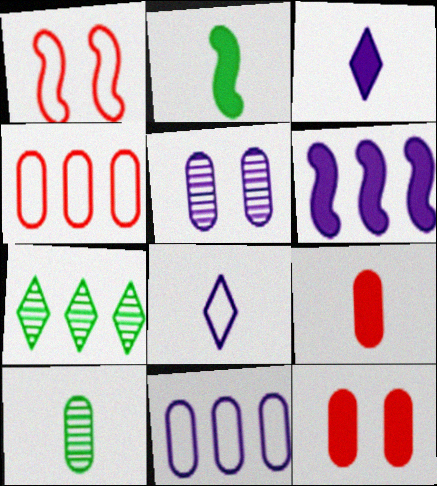[[2, 3, 9], 
[4, 6, 7], 
[5, 6, 8], 
[10, 11, 12]]